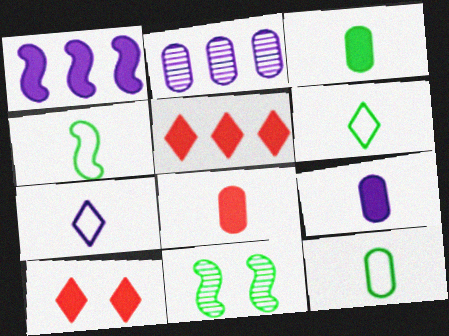[[1, 3, 10], 
[2, 4, 10], 
[3, 8, 9], 
[4, 6, 12]]